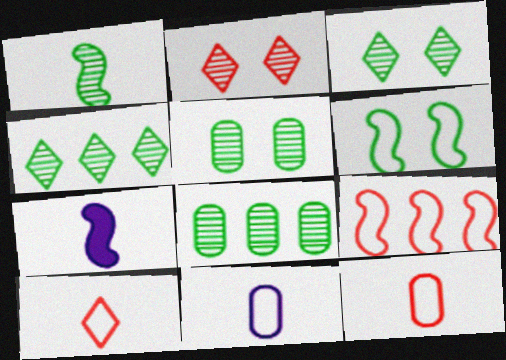[[1, 3, 8], 
[1, 4, 5]]